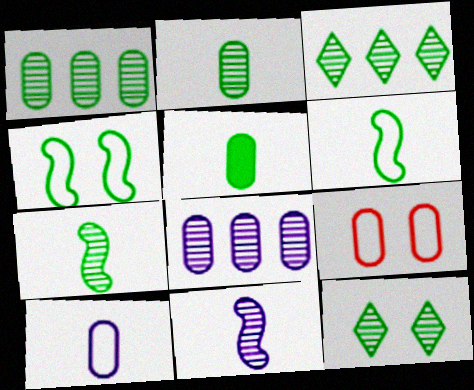[[1, 7, 12], 
[3, 4, 5], 
[5, 8, 9]]